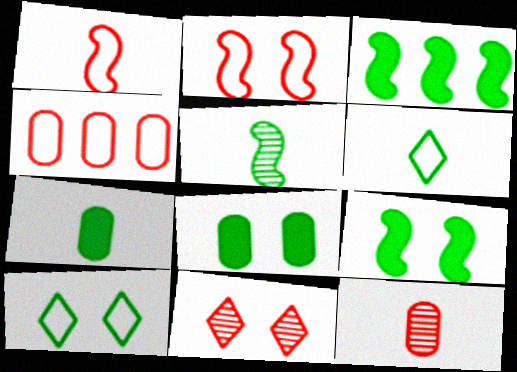[[5, 6, 7]]